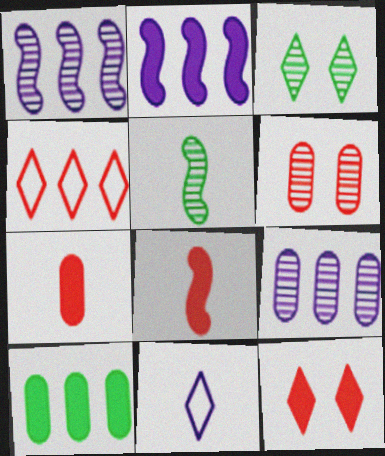[[1, 4, 10], 
[4, 6, 8], 
[5, 7, 11]]